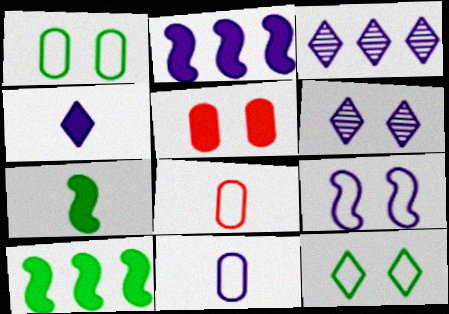[[2, 6, 11], 
[4, 5, 10], 
[6, 8, 10]]